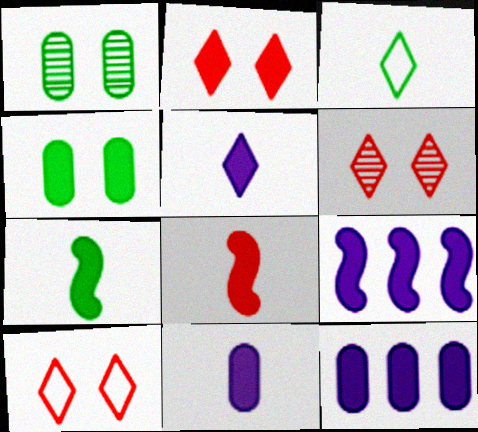[[2, 6, 10], 
[2, 7, 12]]